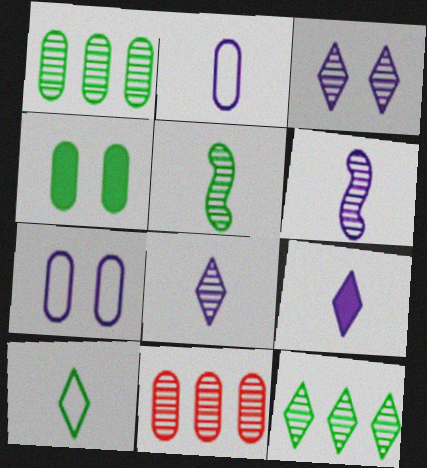[[2, 4, 11], 
[2, 6, 9], 
[3, 5, 11]]